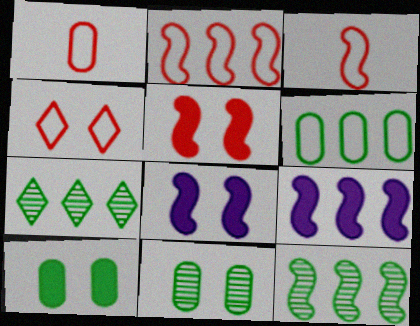[[1, 2, 4], 
[1, 7, 8], 
[2, 9, 12], 
[3, 8, 12], 
[4, 8, 11]]